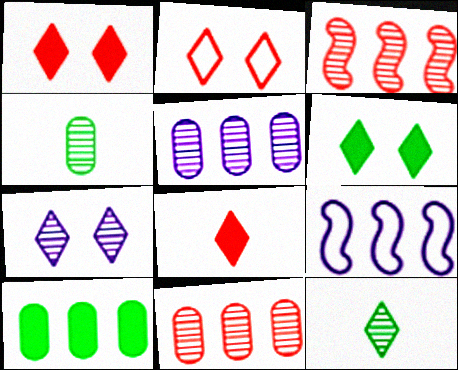[[1, 4, 9], 
[2, 6, 7], 
[3, 4, 7]]